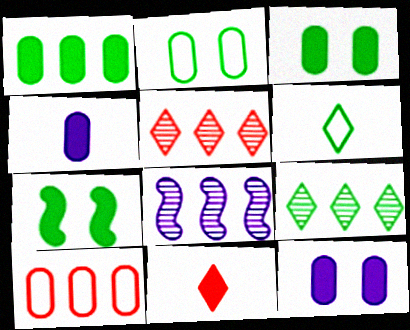[[2, 8, 11]]